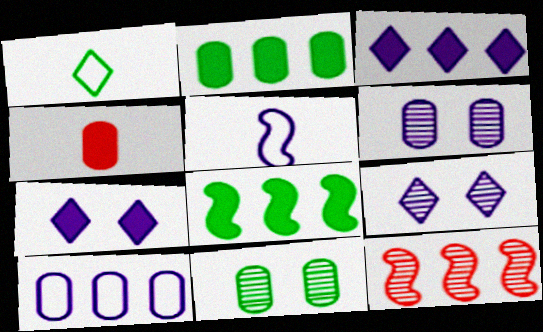[[1, 8, 11], 
[3, 5, 6], 
[4, 7, 8], 
[4, 10, 11]]